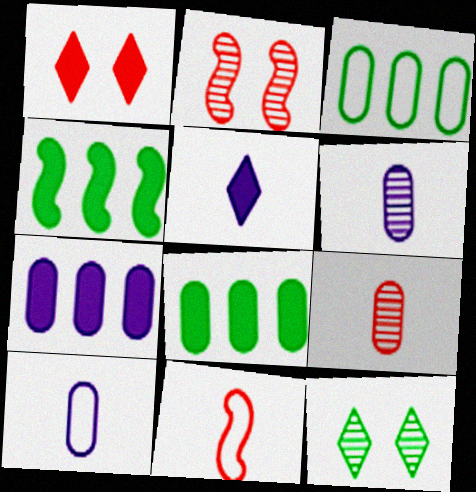[[2, 3, 5], 
[7, 11, 12]]